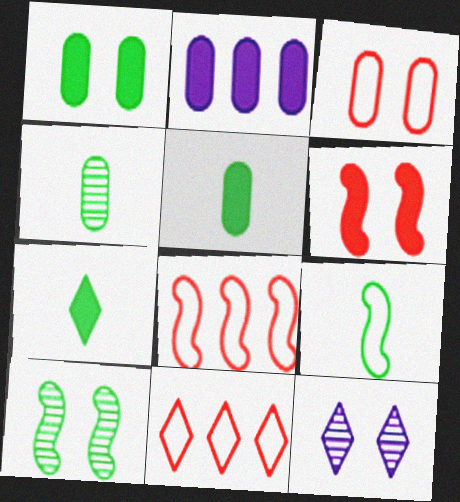[[2, 3, 4], 
[2, 6, 7], 
[4, 7, 9], 
[5, 8, 12], 
[7, 11, 12]]